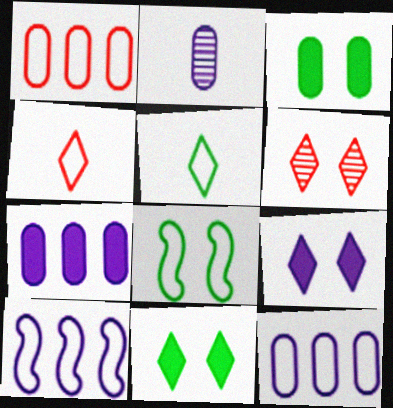[[1, 2, 3], 
[2, 9, 10], 
[4, 8, 12]]